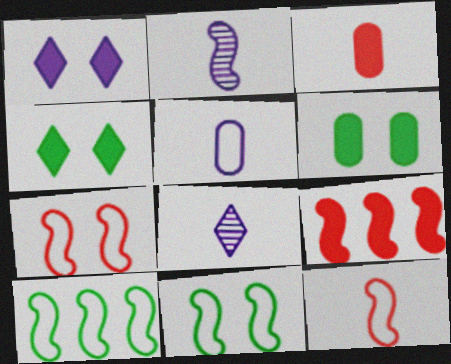[[2, 9, 11]]